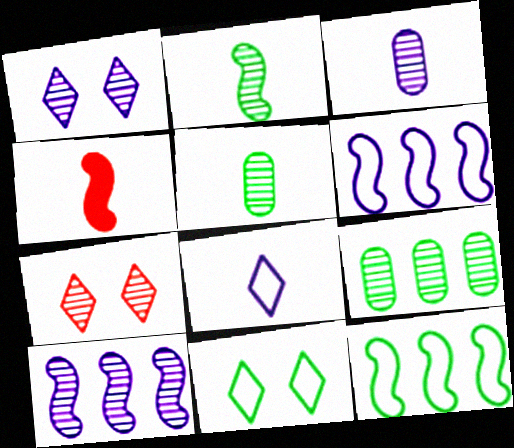[[1, 3, 10], 
[4, 5, 8], 
[5, 7, 10]]